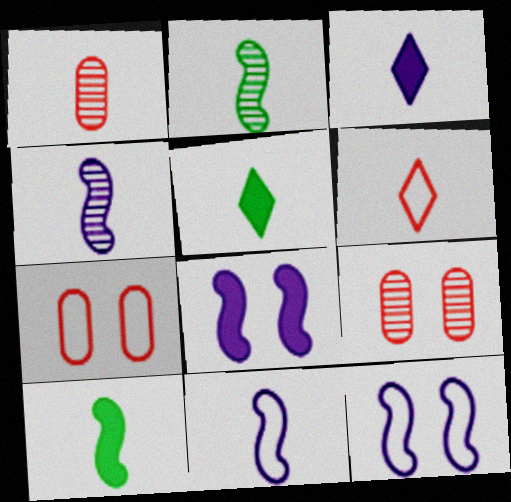[[1, 5, 11]]